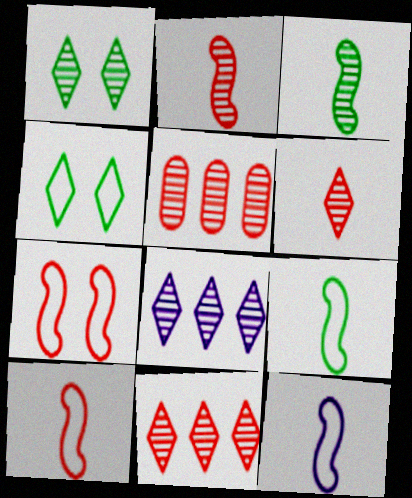[[1, 6, 8], 
[9, 10, 12]]